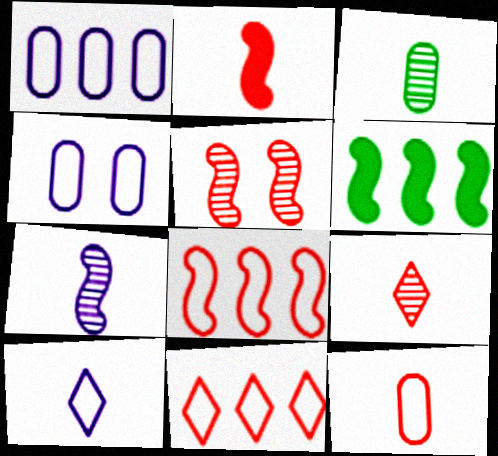[[2, 3, 10], 
[2, 5, 8], 
[2, 9, 12], 
[3, 7, 9], 
[4, 6, 9]]